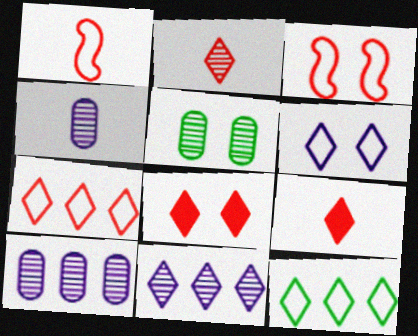[[2, 7, 8]]